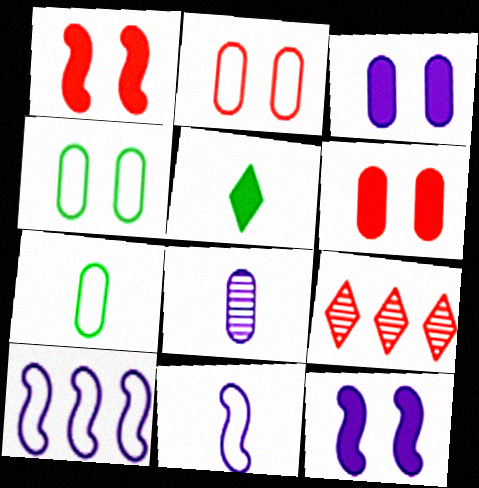[[7, 9, 12]]